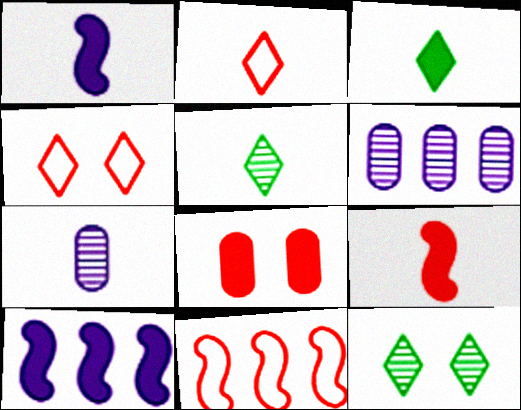[[3, 8, 10]]